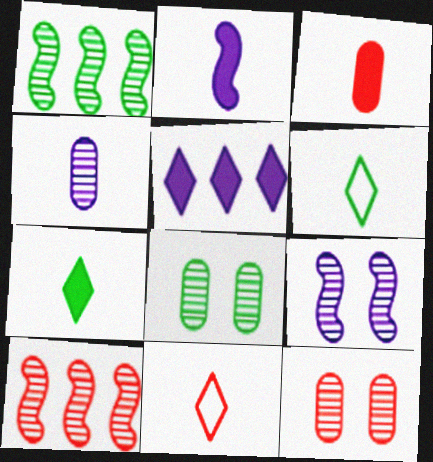[[2, 3, 7]]